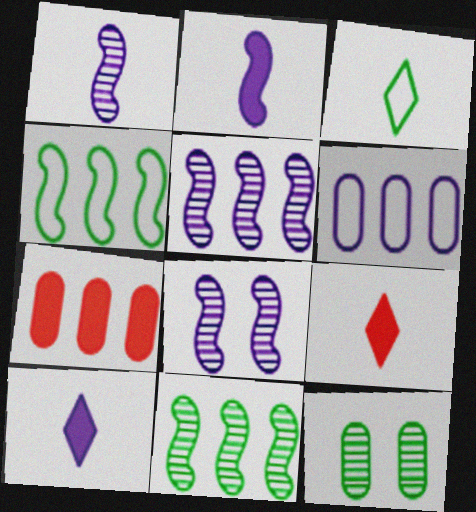[[1, 5, 8], 
[3, 7, 8], 
[6, 8, 10]]